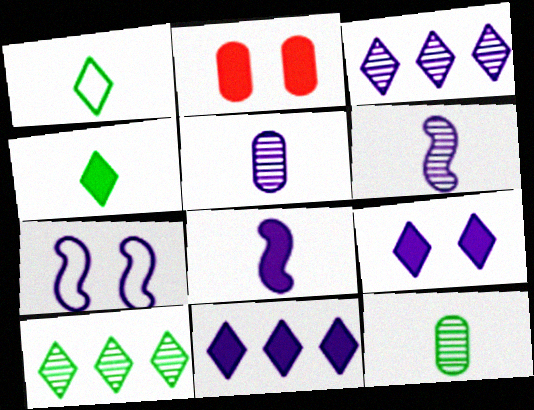[[5, 7, 11]]